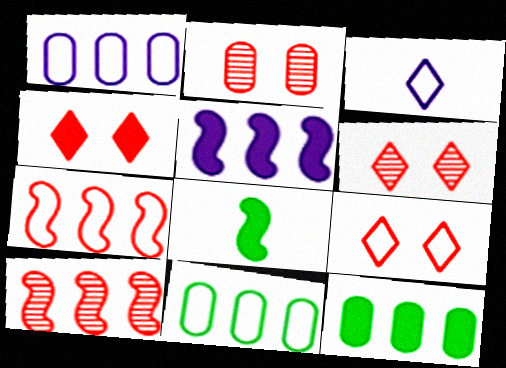[[1, 6, 8], 
[4, 6, 9]]